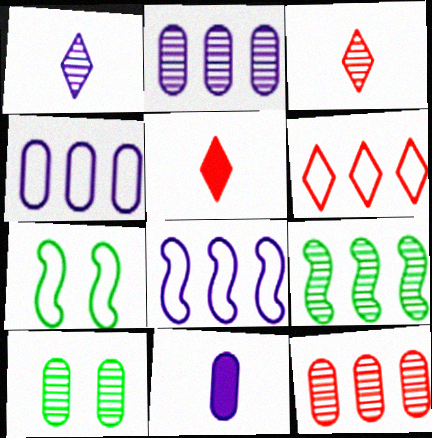[[2, 5, 7], 
[5, 8, 10]]